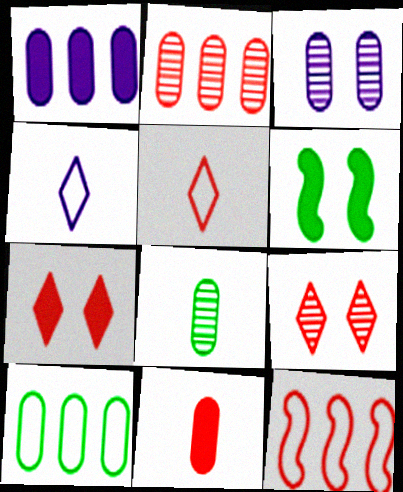[[1, 2, 10], 
[2, 3, 8], 
[2, 4, 6], 
[3, 10, 11], 
[9, 11, 12]]